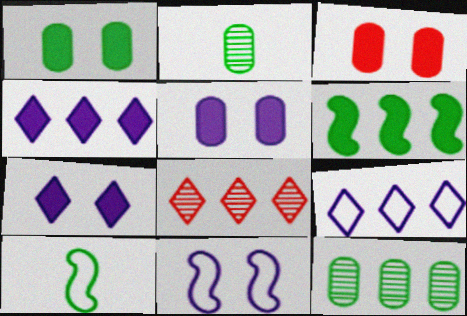[[1, 3, 5], 
[5, 8, 10]]